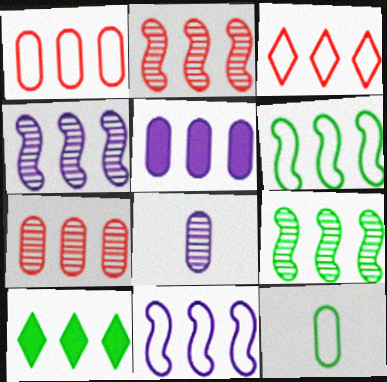[[1, 4, 10], 
[2, 4, 9], 
[3, 5, 9], 
[7, 10, 11]]